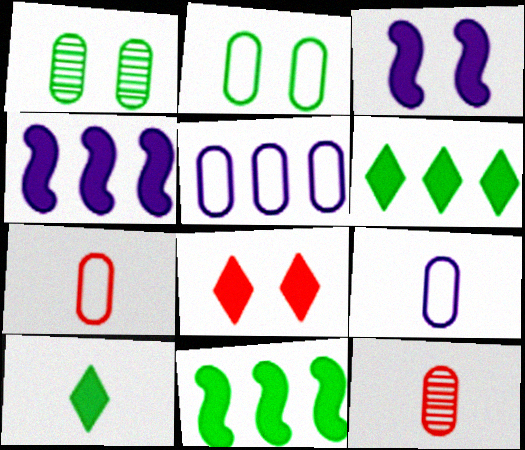[[2, 5, 7]]